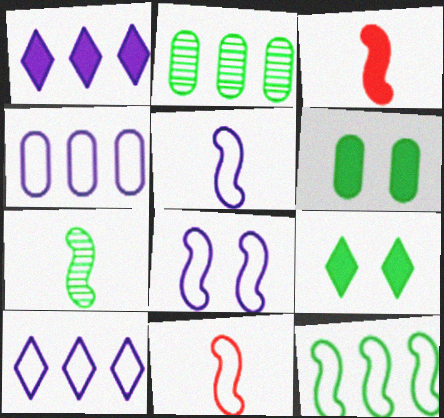[[1, 3, 6], 
[3, 5, 7], 
[8, 11, 12]]